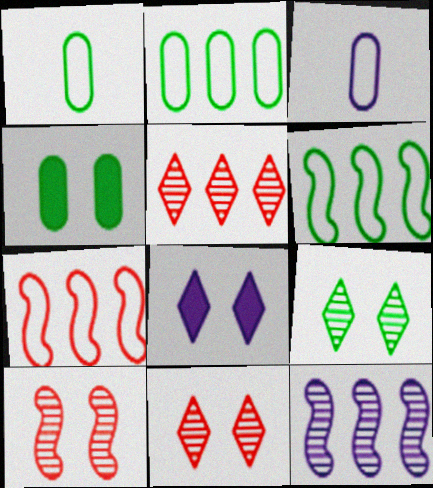[[3, 8, 12]]